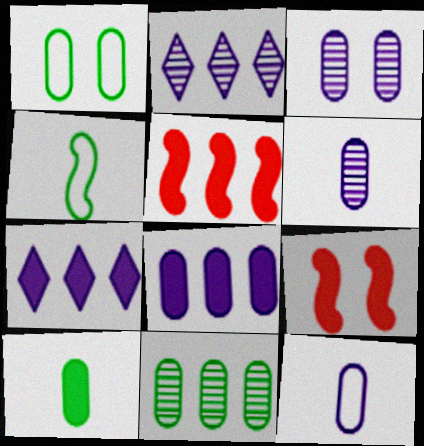[[1, 10, 11], 
[3, 8, 12], 
[7, 9, 10]]